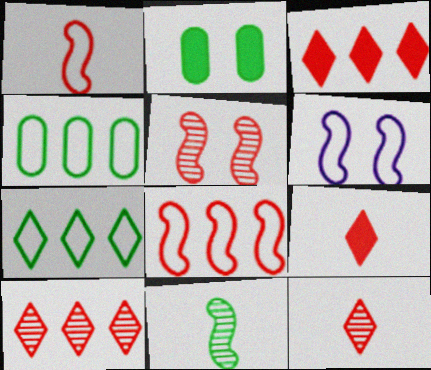[[2, 7, 11]]